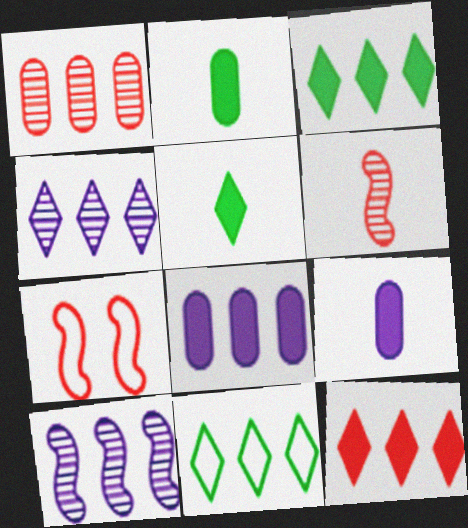[[2, 4, 7], 
[4, 11, 12]]